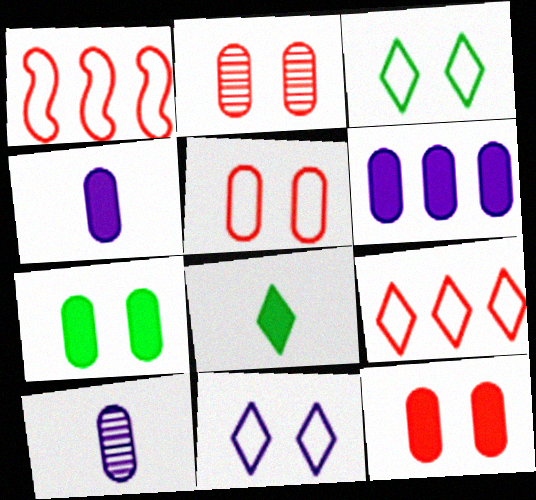[[2, 5, 12]]